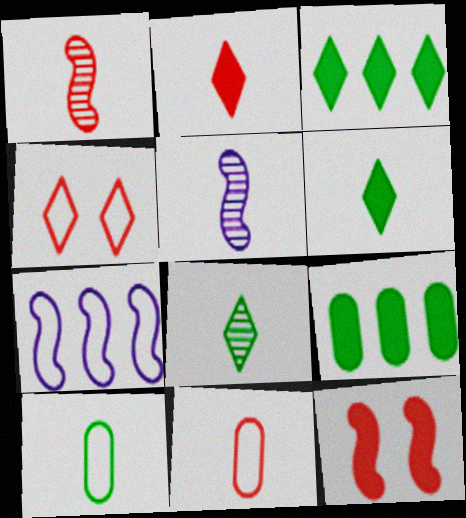[[1, 2, 11], 
[2, 5, 10], 
[4, 5, 9], 
[4, 7, 10], 
[5, 6, 11]]